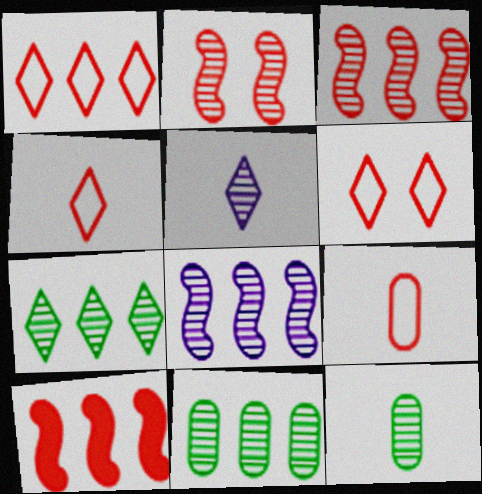[[1, 4, 6], 
[2, 5, 11]]